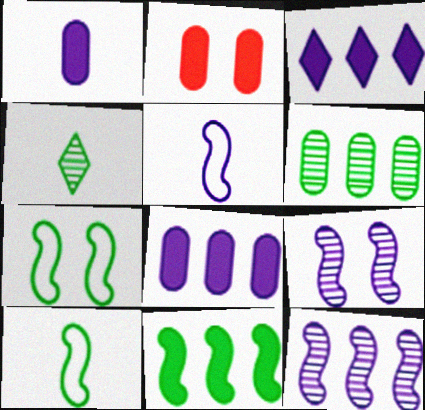[]